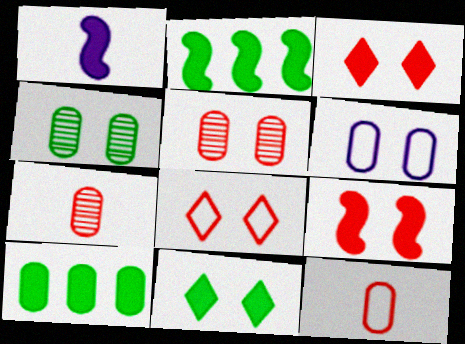[[1, 2, 9], 
[1, 3, 10], 
[5, 8, 9], 
[6, 7, 10]]